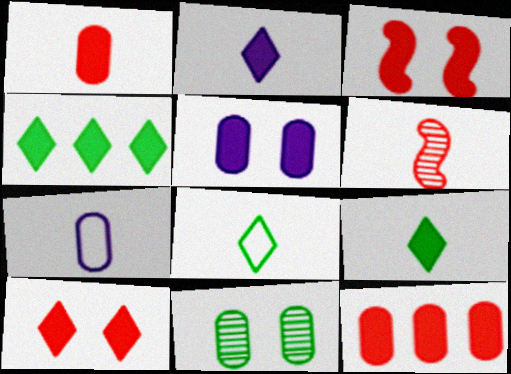[[2, 4, 10], 
[6, 7, 9], 
[7, 11, 12]]